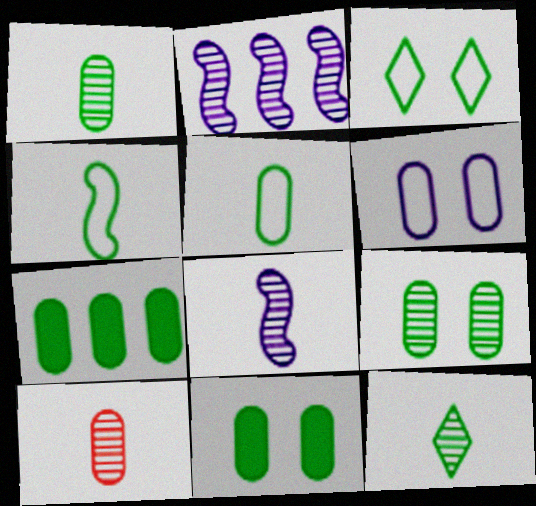[[5, 7, 9], 
[6, 7, 10], 
[8, 10, 12]]